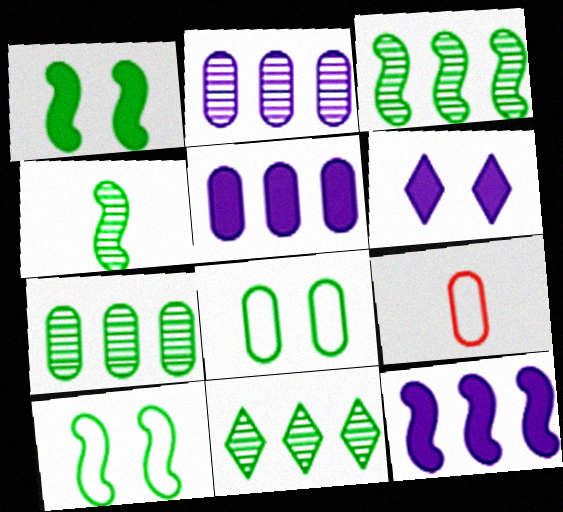[[3, 6, 9], 
[3, 7, 11]]